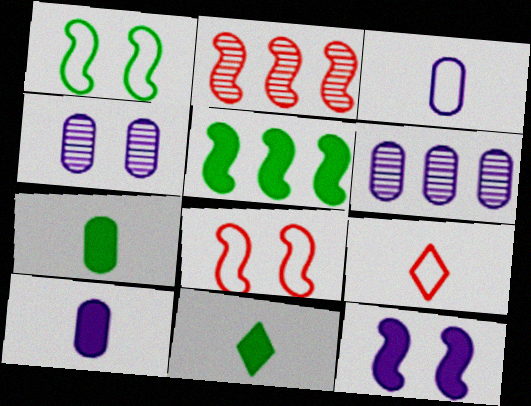[[4, 5, 9], 
[6, 8, 11]]